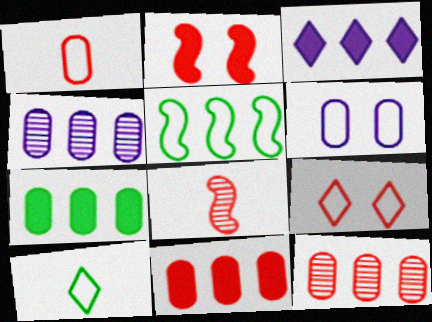[[2, 4, 10], 
[3, 5, 12], 
[8, 9, 11]]